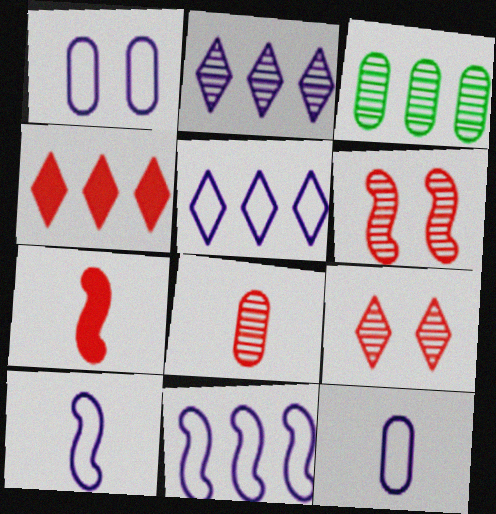[[1, 5, 10], 
[3, 4, 11]]